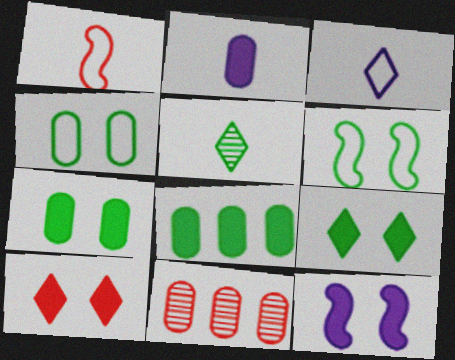[[1, 2, 5], 
[1, 10, 11], 
[2, 4, 11], 
[5, 6, 8], 
[7, 10, 12]]